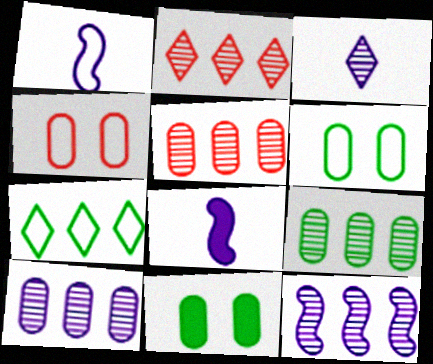[[1, 2, 11], 
[1, 4, 7], 
[2, 6, 8], 
[2, 9, 12], 
[5, 9, 10]]